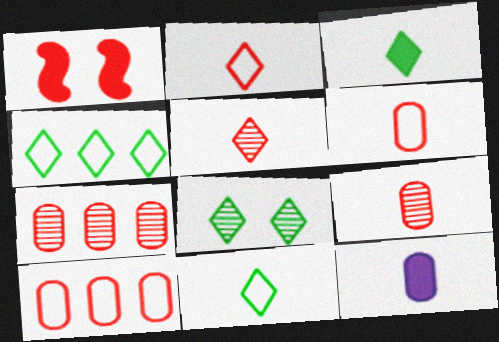[[1, 2, 7], 
[1, 5, 10], 
[3, 4, 8]]